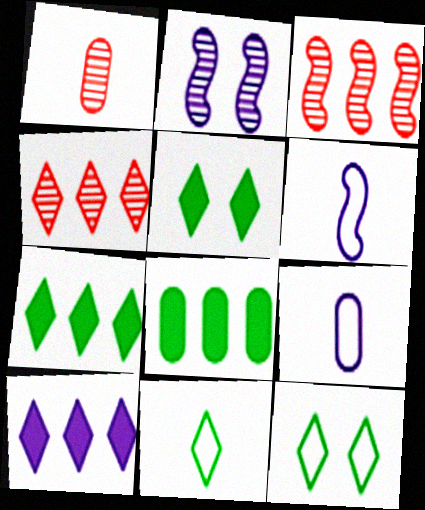[[2, 9, 10], 
[3, 5, 9]]